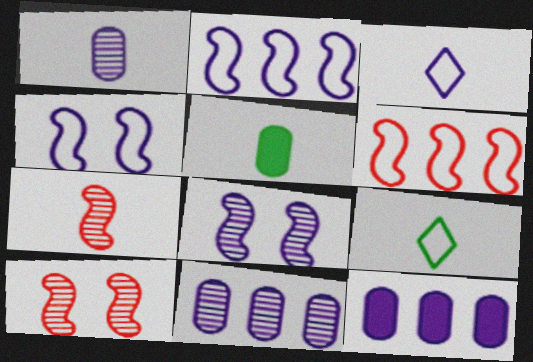[[3, 5, 7], 
[3, 8, 12], 
[9, 10, 12]]